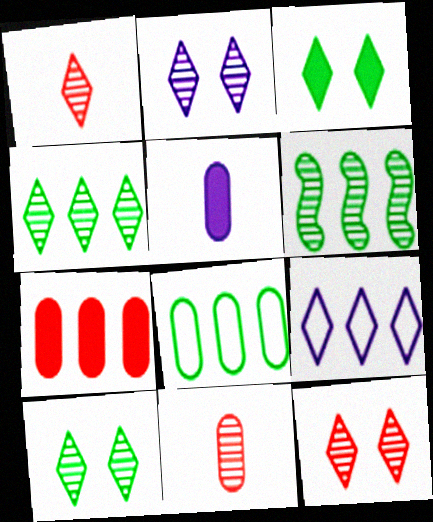[[1, 2, 4], 
[1, 3, 9], 
[2, 6, 11], 
[2, 10, 12], 
[6, 7, 9]]